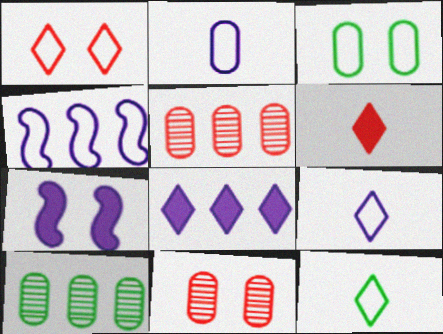[[5, 7, 12]]